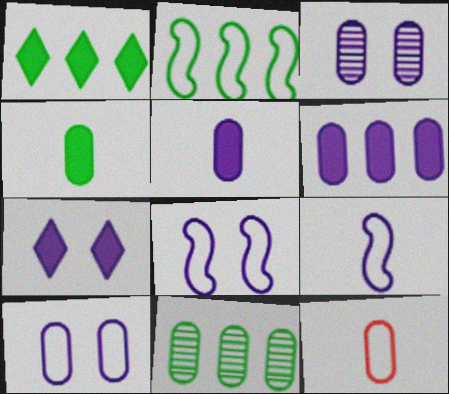[[1, 2, 11], 
[3, 7, 8]]